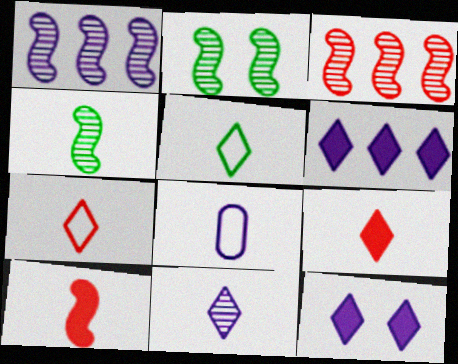[[1, 8, 12], 
[4, 8, 9], 
[5, 9, 11]]